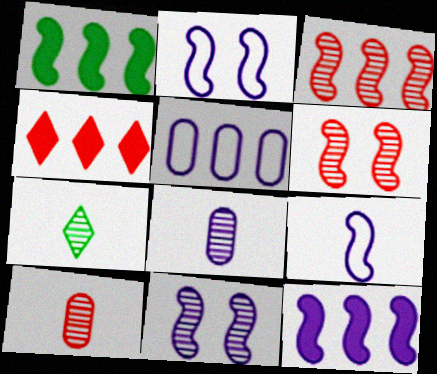[[1, 6, 9], 
[9, 11, 12]]